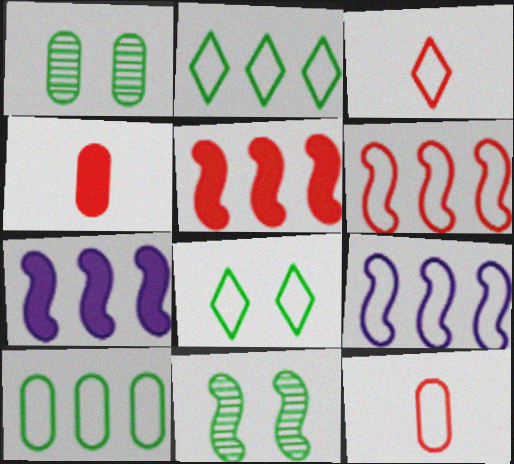[[1, 3, 7], 
[8, 9, 12]]